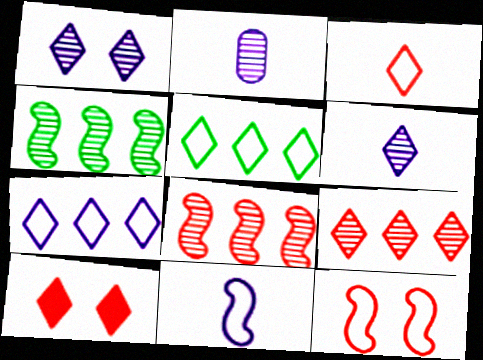[[3, 9, 10], 
[5, 6, 10]]